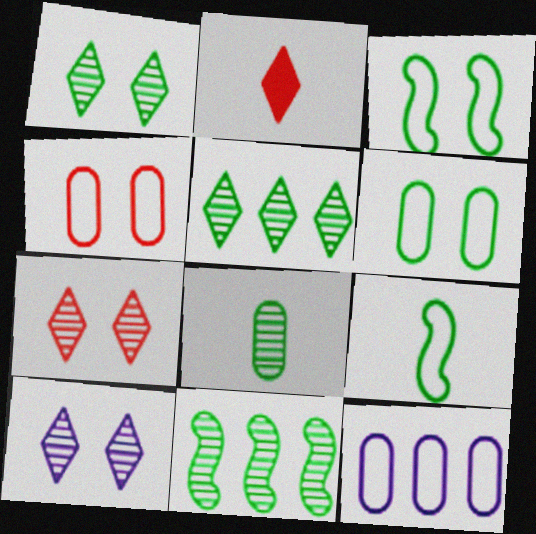[[1, 7, 10], 
[1, 8, 11]]